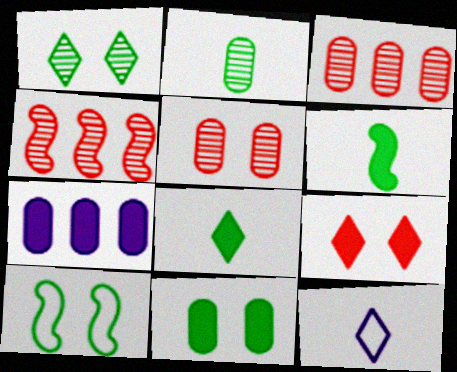[[1, 10, 11], 
[4, 11, 12], 
[6, 7, 9]]